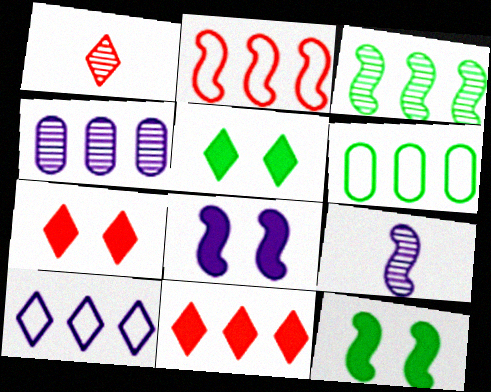[[1, 5, 10], 
[1, 6, 8], 
[2, 6, 10], 
[2, 9, 12], 
[6, 7, 9]]